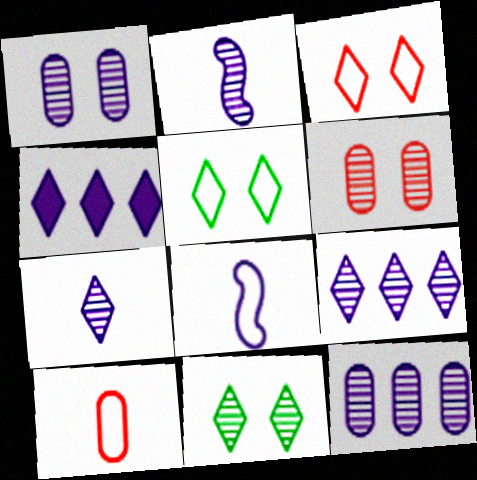[[1, 2, 9], 
[1, 4, 8]]